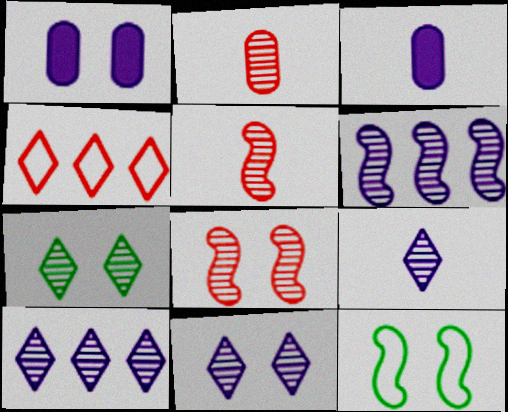[[2, 6, 7], 
[9, 10, 11]]